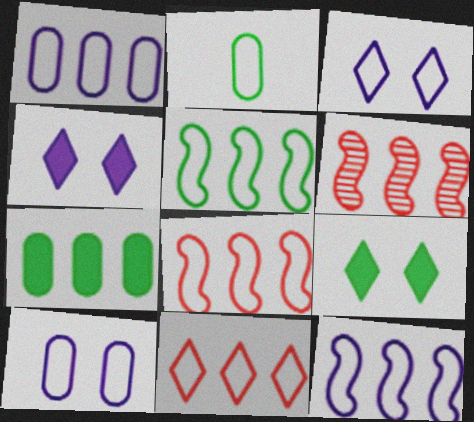[[1, 5, 11], 
[2, 3, 8], 
[2, 4, 6], 
[5, 8, 12]]